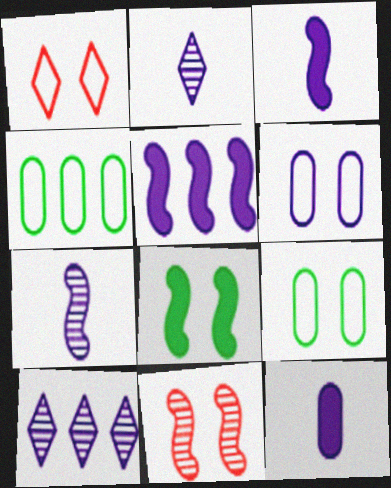[[2, 5, 6], 
[3, 6, 10]]